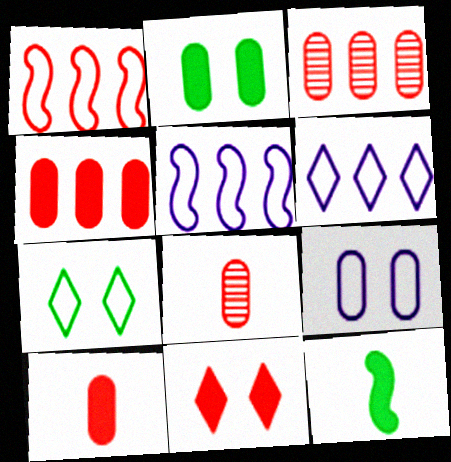[[1, 8, 11]]